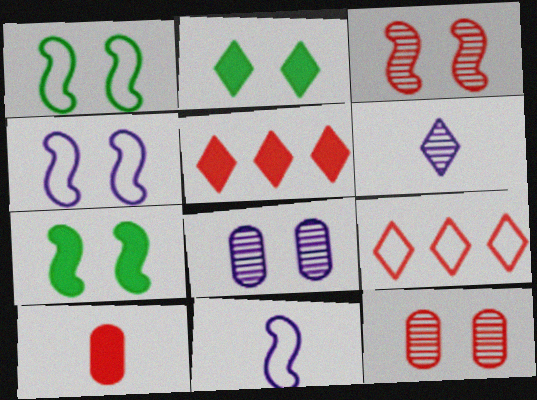[[2, 4, 12], 
[2, 6, 9], 
[3, 4, 7], 
[3, 9, 10]]